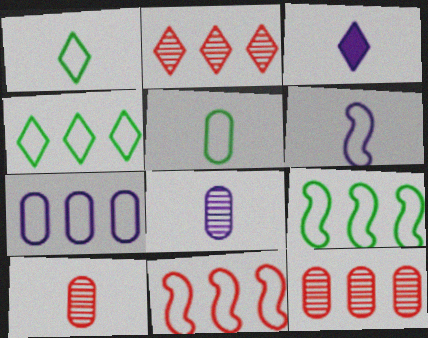[[3, 6, 8], 
[4, 7, 11]]